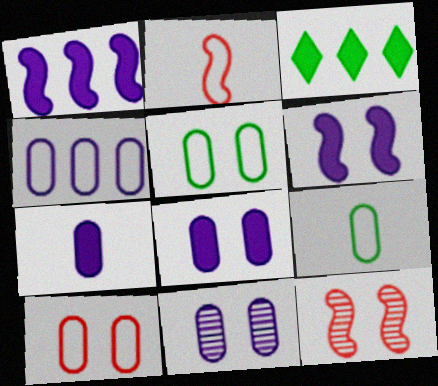[[2, 3, 11], 
[4, 7, 11], 
[4, 9, 10]]